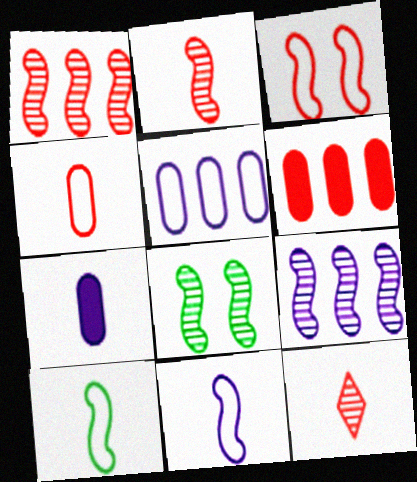[[2, 8, 9], 
[3, 6, 12], 
[7, 10, 12]]